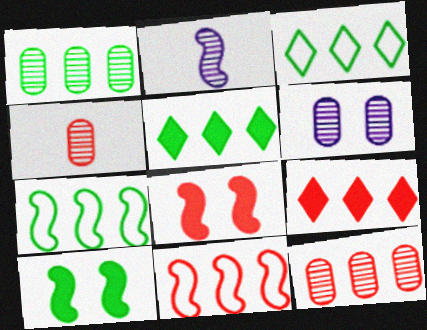[[1, 4, 6], 
[1, 5, 7], 
[2, 7, 8], 
[2, 10, 11], 
[9, 11, 12]]